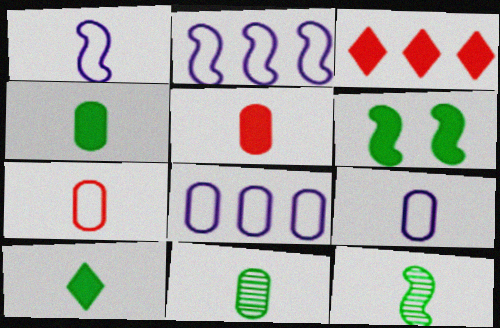[[5, 9, 11]]